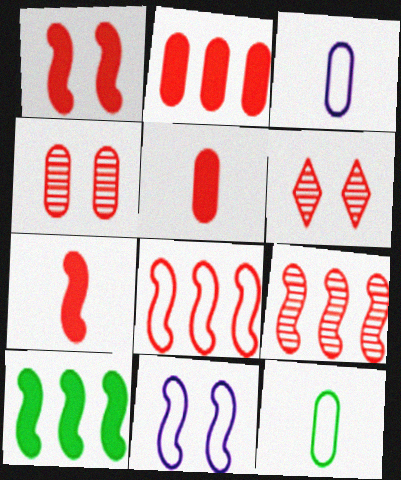[[3, 6, 10], 
[5, 6, 8]]